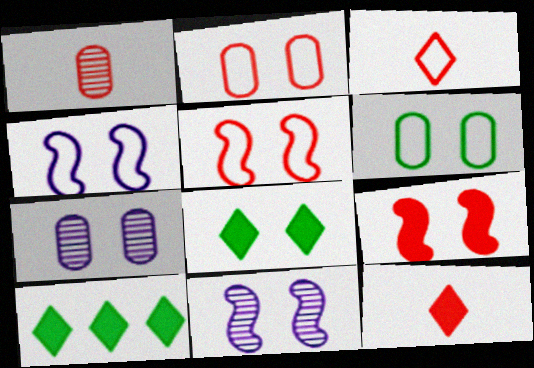[[1, 4, 10], 
[2, 8, 11], 
[5, 7, 8]]